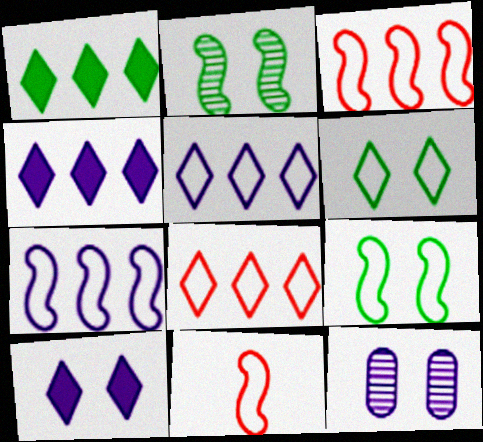[[1, 11, 12], 
[7, 9, 11]]